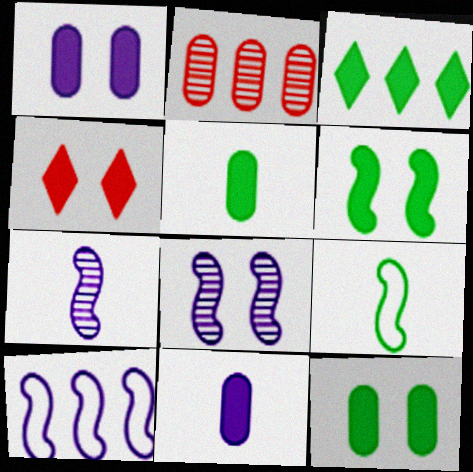[[1, 4, 6], 
[2, 3, 10], 
[3, 5, 6]]